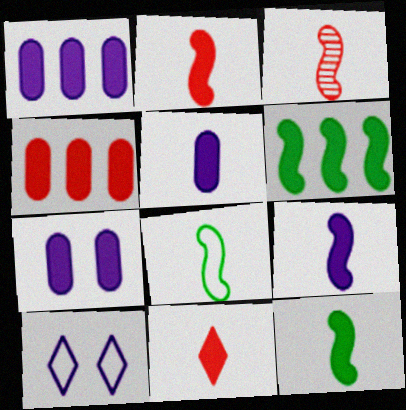[[1, 5, 7], 
[2, 9, 12], 
[3, 8, 9], 
[5, 11, 12], 
[6, 7, 11]]